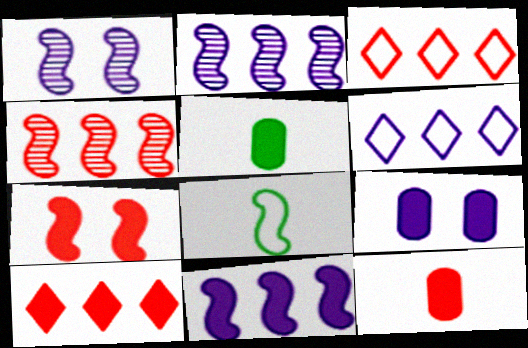[[1, 3, 5], 
[2, 7, 8], 
[7, 10, 12]]